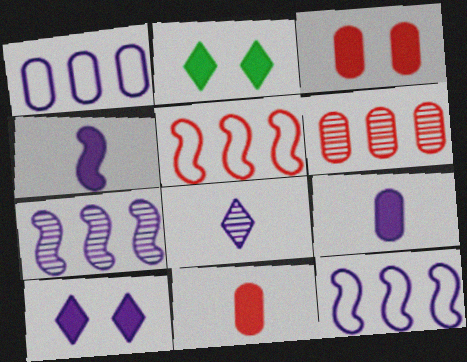[]